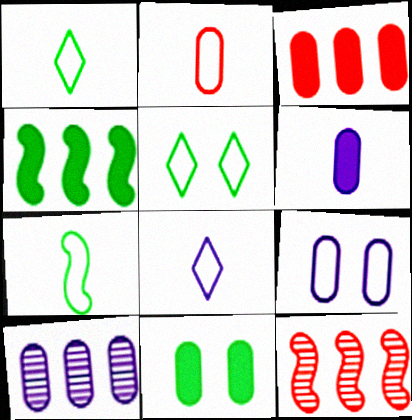[[2, 7, 8], 
[2, 10, 11], 
[3, 6, 11], 
[5, 6, 12], 
[6, 9, 10], 
[8, 11, 12]]